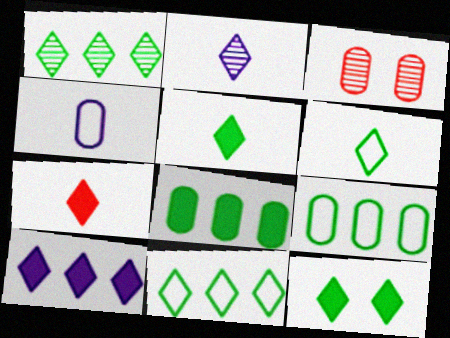[[1, 6, 12], 
[2, 6, 7], 
[3, 4, 8], 
[7, 10, 12]]